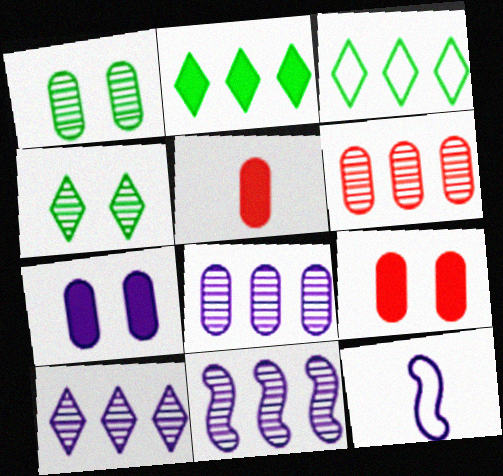[[7, 10, 12], 
[8, 10, 11]]